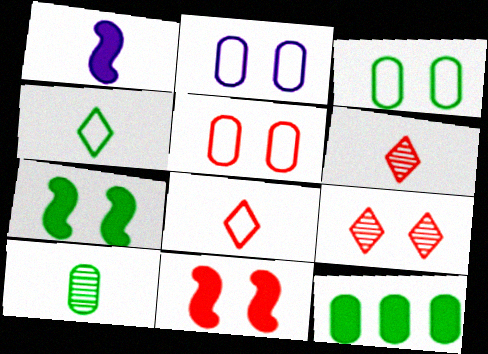[[1, 8, 10], 
[2, 3, 5], 
[2, 7, 9], 
[3, 10, 12], 
[5, 9, 11]]